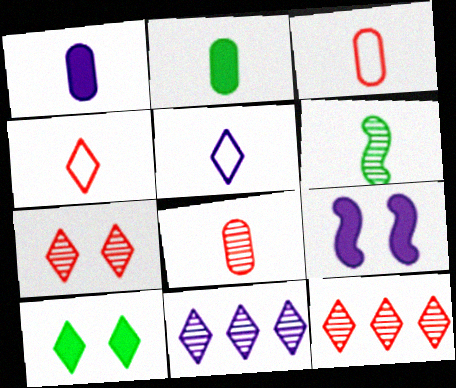[[1, 4, 6], 
[4, 10, 11], 
[5, 10, 12]]